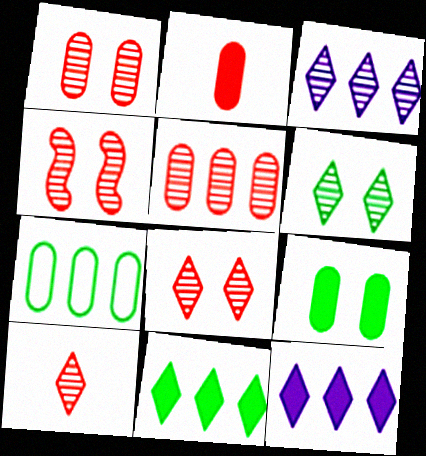[[1, 4, 8], 
[3, 6, 10], 
[4, 5, 10]]